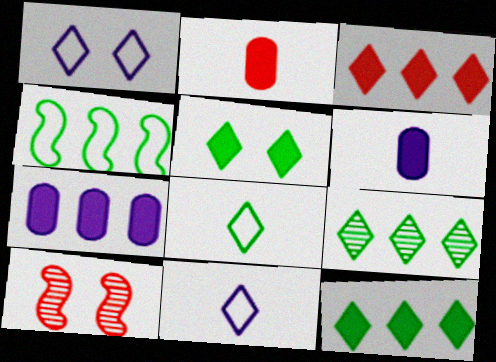[[5, 8, 9], 
[7, 8, 10]]